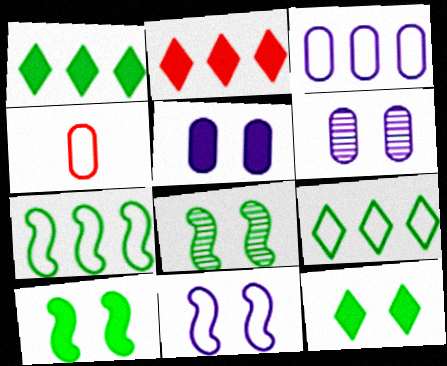[[4, 9, 11]]